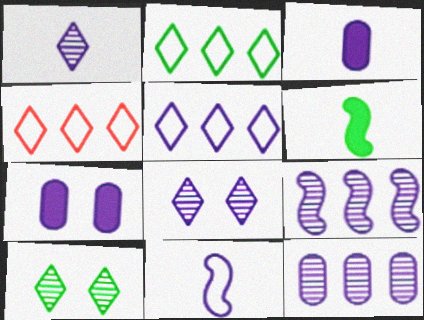[[1, 3, 11], 
[2, 4, 5]]